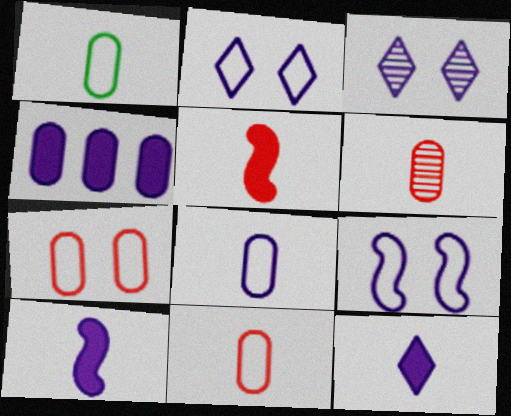[[1, 8, 11]]